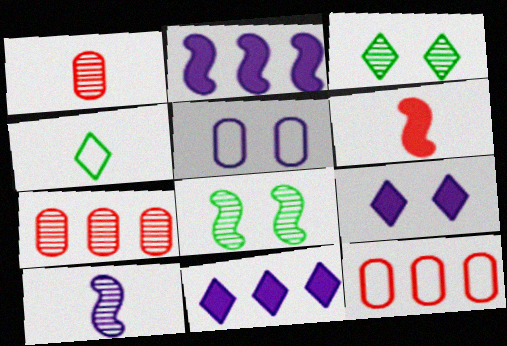[[3, 7, 10], 
[5, 10, 11]]